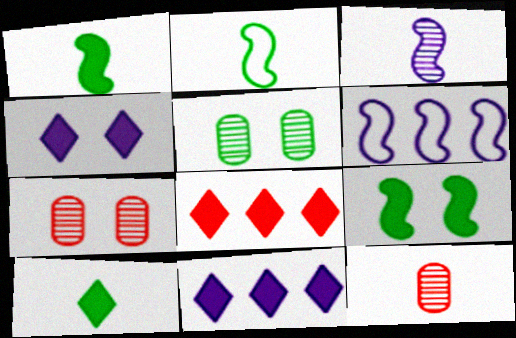[[2, 7, 11], 
[4, 8, 10], 
[6, 7, 10]]